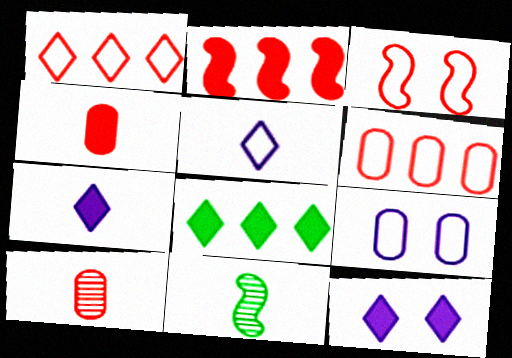[[4, 5, 11], 
[6, 11, 12]]